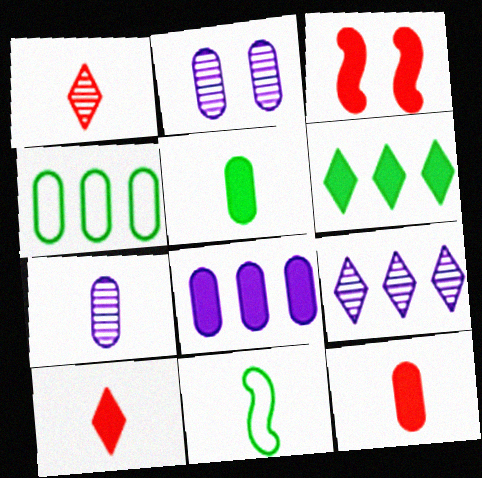[[2, 4, 12], 
[7, 10, 11]]